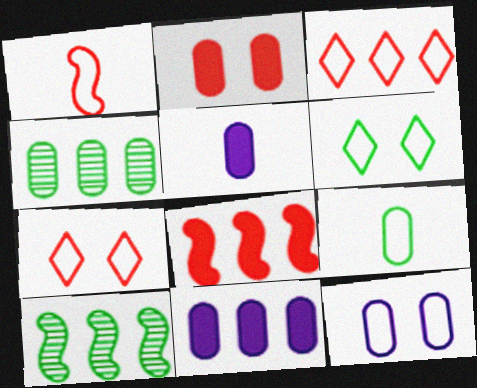[[3, 10, 11], 
[5, 7, 10]]